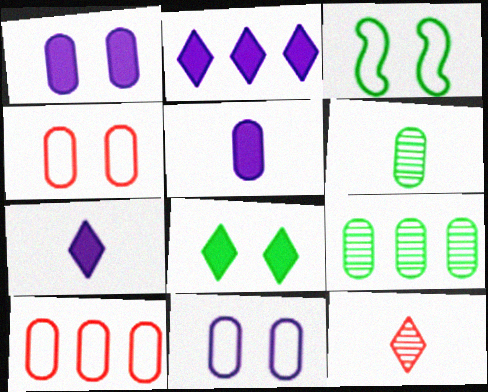[[1, 6, 10], 
[4, 5, 9]]